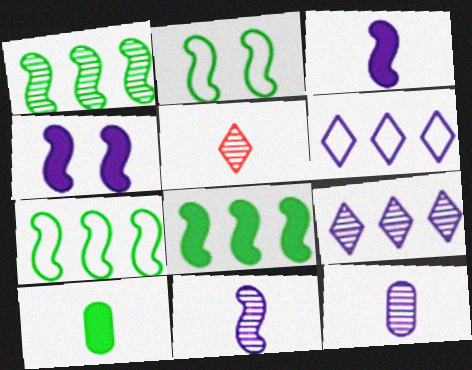[[1, 7, 8], 
[4, 6, 12]]